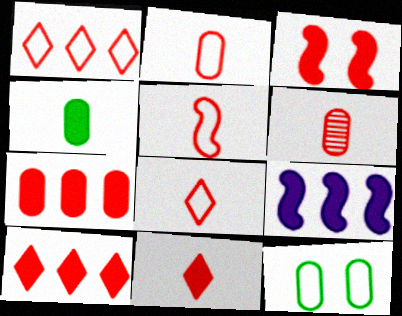[[1, 3, 6], 
[2, 5, 8], 
[3, 7, 11], 
[5, 6, 11]]